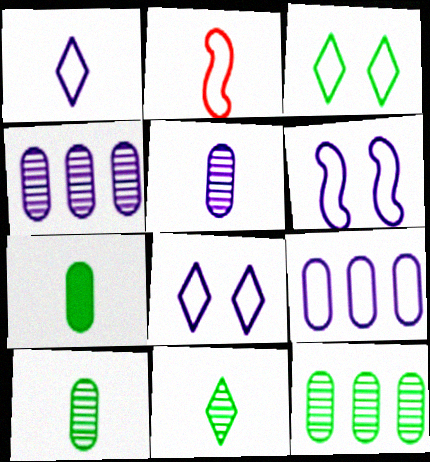[[1, 6, 9], 
[2, 3, 9]]